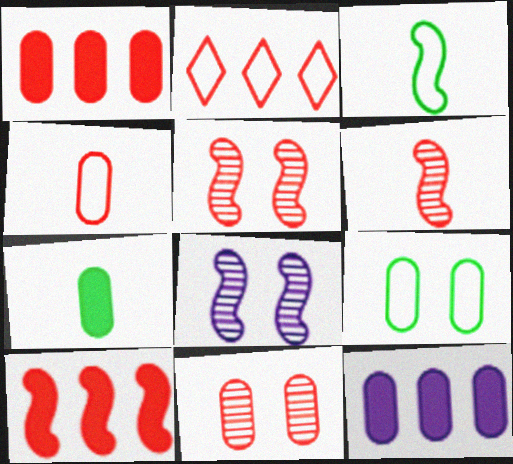[[1, 4, 11], 
[2, 7, 8], 
[3, 8, 10]]